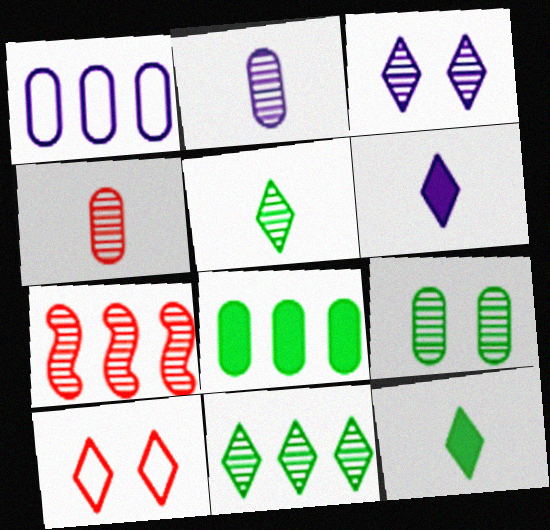[[6, 10, 11]]